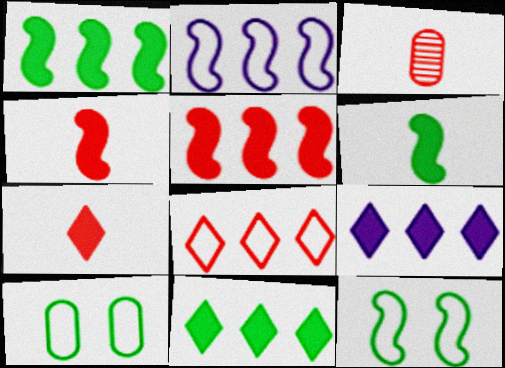[[3, 9, 12]]